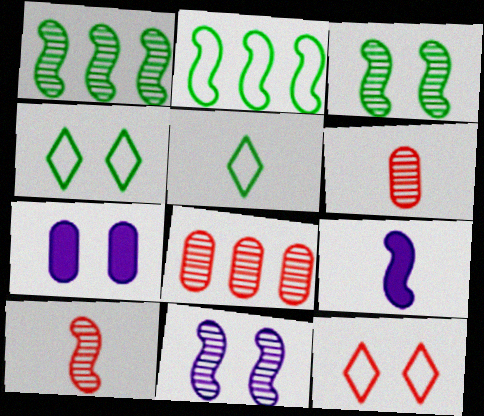[[1, 10, 11], 
[3, 7, 12], 
[4, 8, 9], 
[5, 6, 9]]